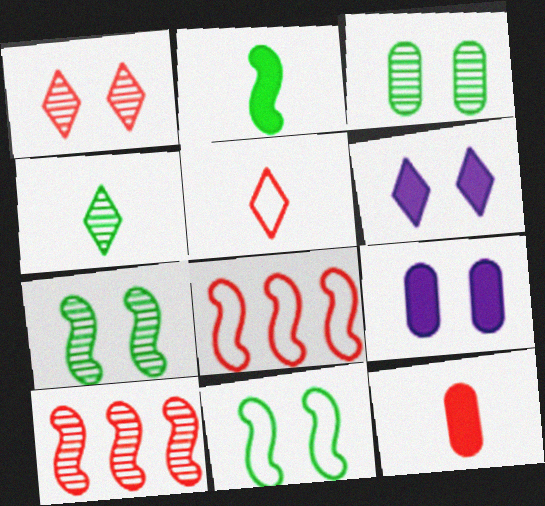[[1, 8, 12], 
[1, 9, 11], 
[4, 8, 9]]